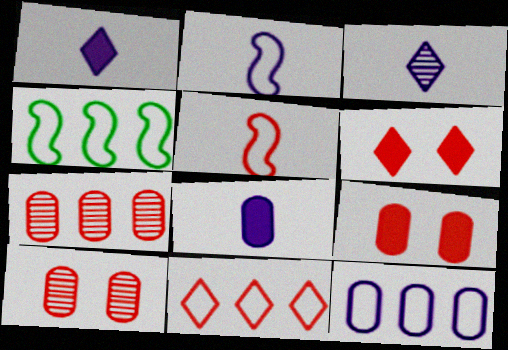[[1, 4, 10], 
[2, 3, 8], 
[3, 4, 9], 
[4, 11, 12], 
[5, 6, 7]]